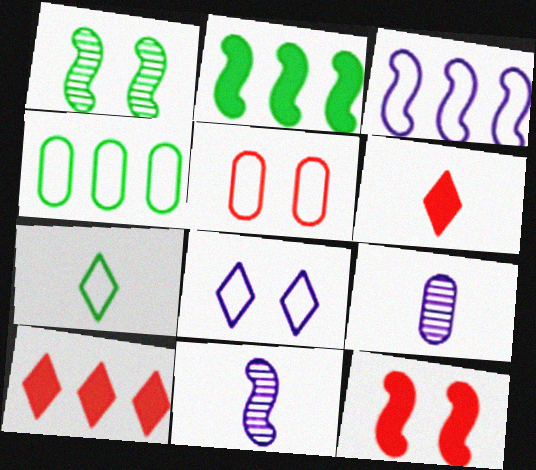[[3, 5, 7]]